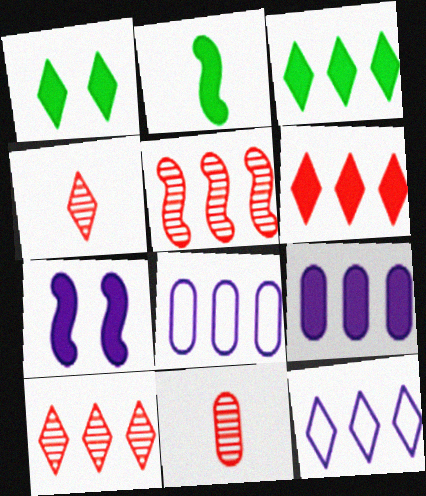[[1, 4, 12], 
[3, 5, 8], 
[3, 10, 12]]